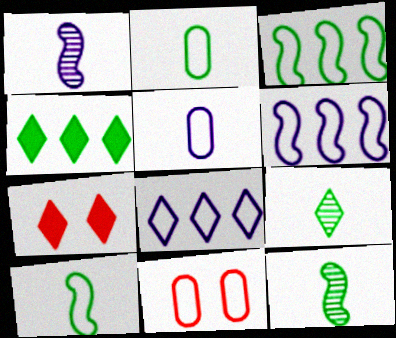[[1, 4, 11], 
[7, 8, 9], 
[8, 10, 11]]